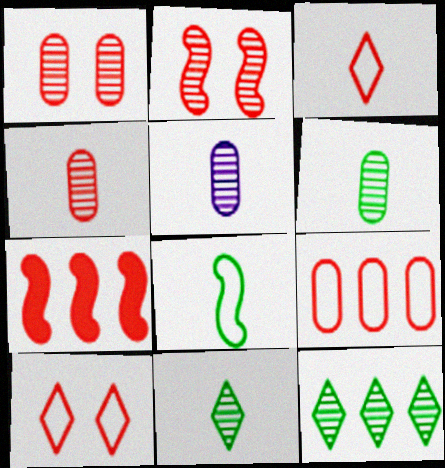[[1, 3, 7], 
[2, 5, 12], 
[4, 5, 6], 
[4, 7, 10]]